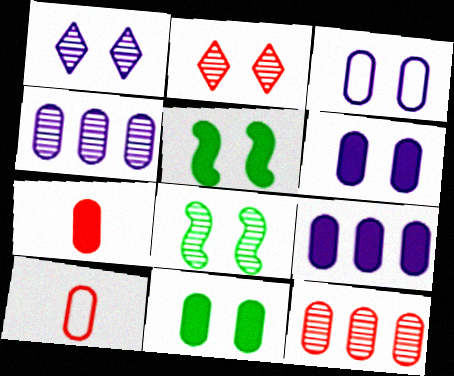[[2, 3, 5], 
[4, 10, 11], 
[7, 9, 11]]